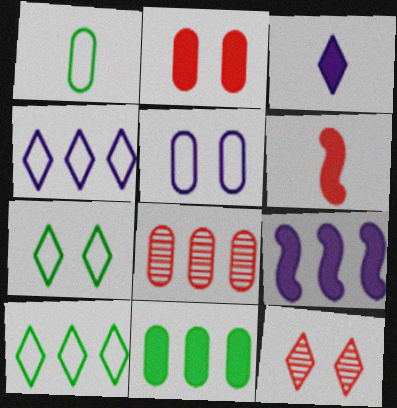[[1, 9, 12], 
[3, 10, 12], 
[8, 9, 10]]